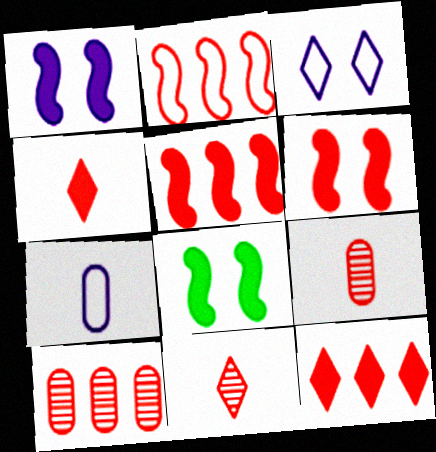[[1, 6, 8], 
[2, 10, 12]]